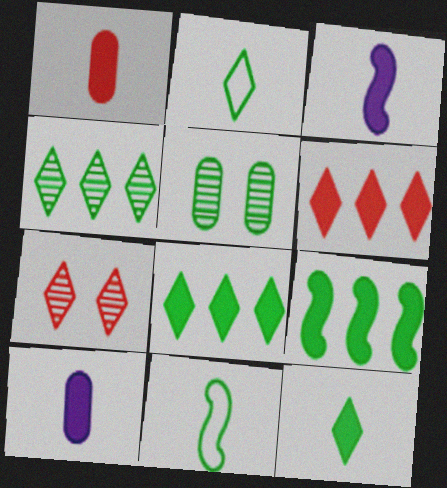[[1, 3, 12], 
[2, 5, 9], 
[5, 8, 11]]